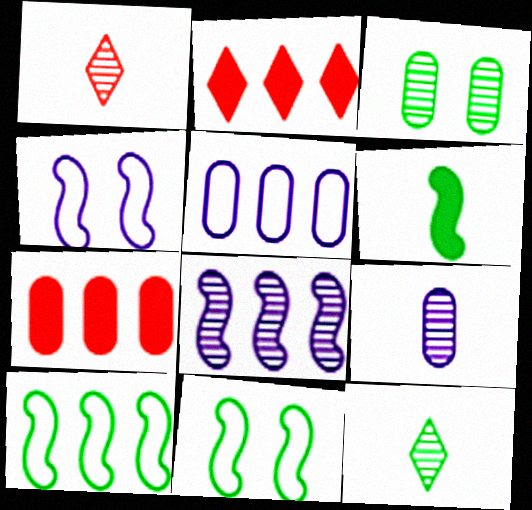[[1, 3, 8], 
[2, 9, 11], 
[4, 7, 12]]